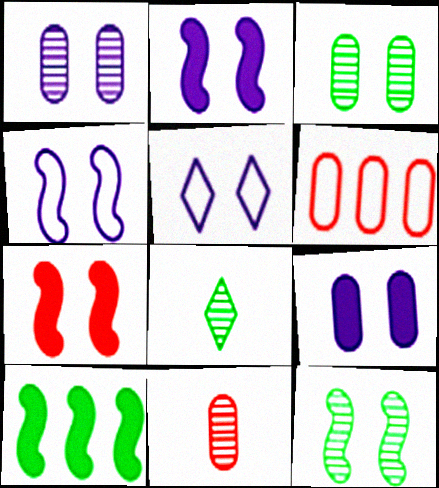[[1, 2, 5], 
[2, 6, 8], 
[3, 5, 7], 
[4, 7, 12], 
[5, 10, 11]]